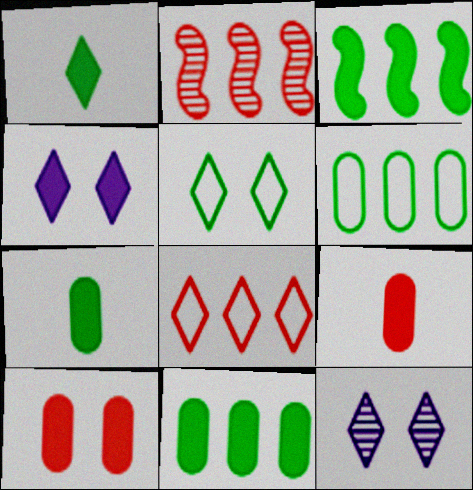[[1, 8, 12], 
[3, 4, 9]]